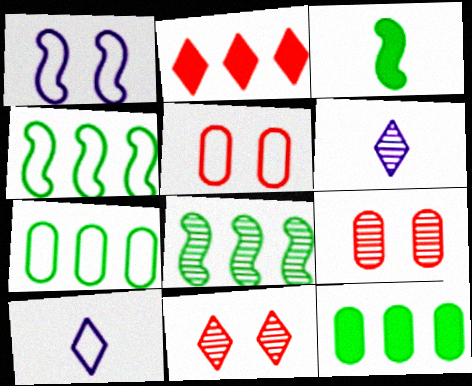[[4, 5, 10], 
[6, 8, 9]]